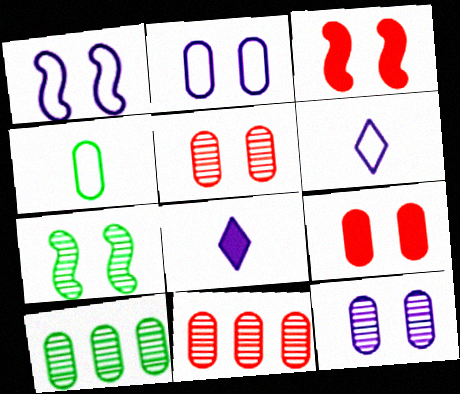[[1, 3, 7], 
[3, 6, 10]]